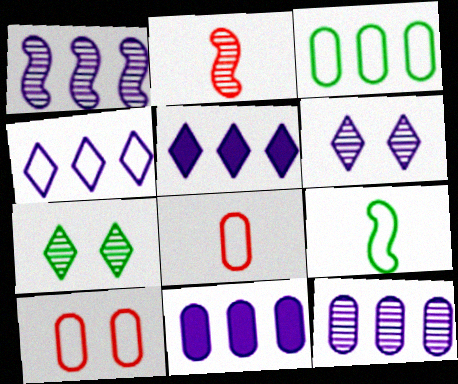[[1, 4, 11], 
[2, 7, 12], 
[4, 9, 10]]